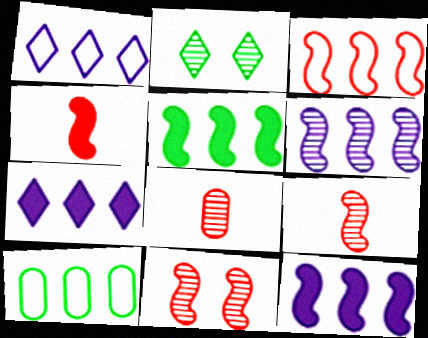[[1, 3, 10], 
[2, 6, 8], 
[3, 4, 11], 
[3, 5, 6]]